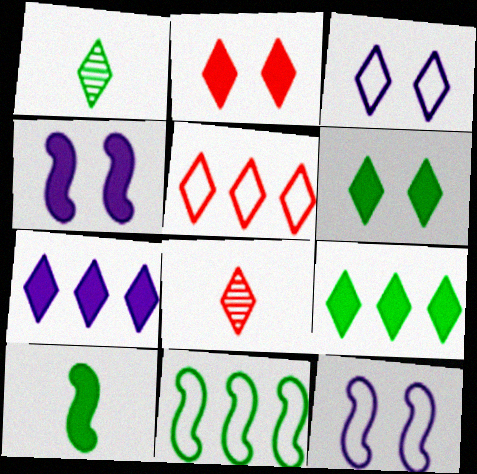[[2, 5, 8], 
[3, 8, 9]]